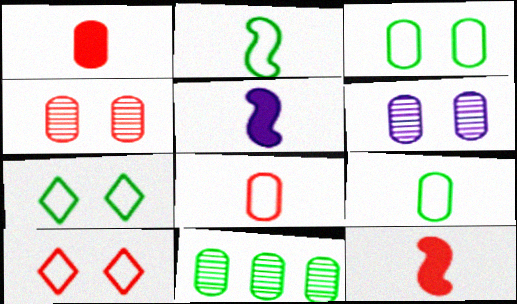[[5, 10, 11]]